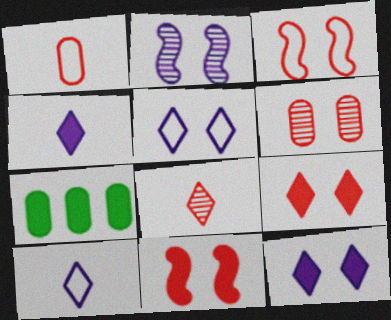[[3, 6, 9], 
[4, 7, 11]]